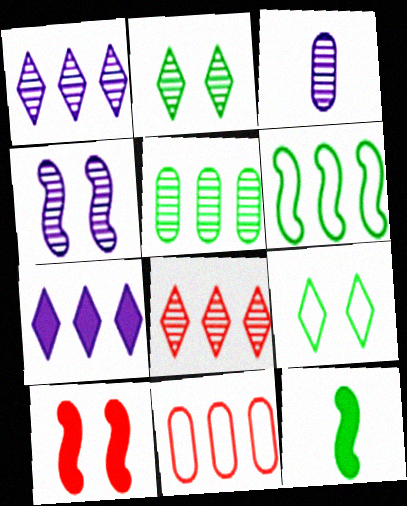[[1, 3, 4], 
[5, 9, 12]]